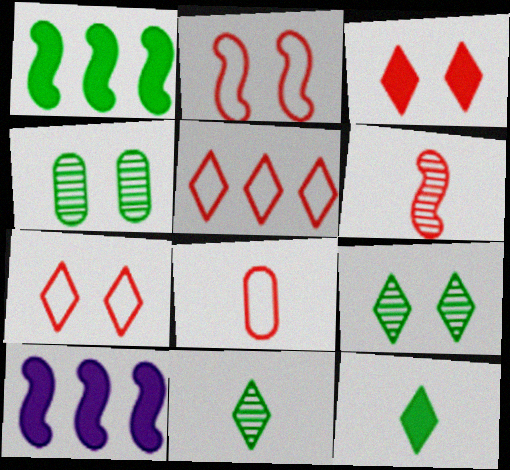[[2, 5, 8], 
[8, 9, 10]]